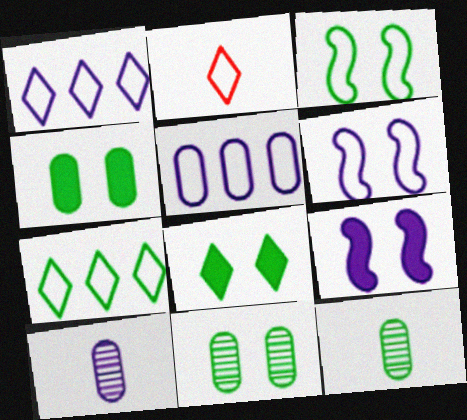[[1, 9, 10], 
[2, 3, 5], 
[3, 8, 11]]